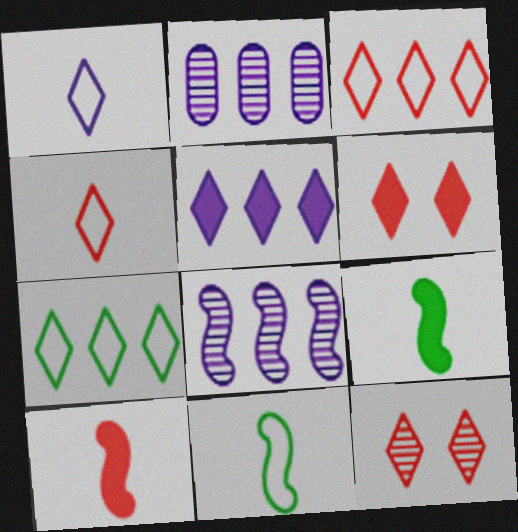[[2, 6, 11]]